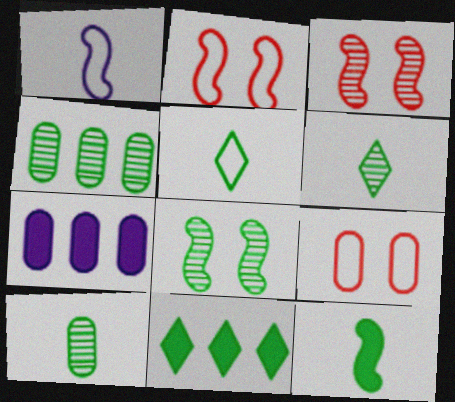[[2, 6, 7], 
[3, 5, 7], 
[4, 6, 8], 
[5, 10, 12], 
[7, 9, 10]]